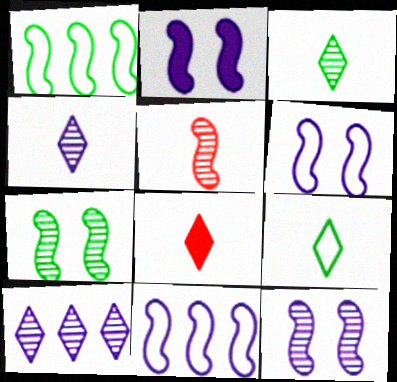[[1, 2, 5], 
[2, 6, 12], 
[4, 8, 9]]